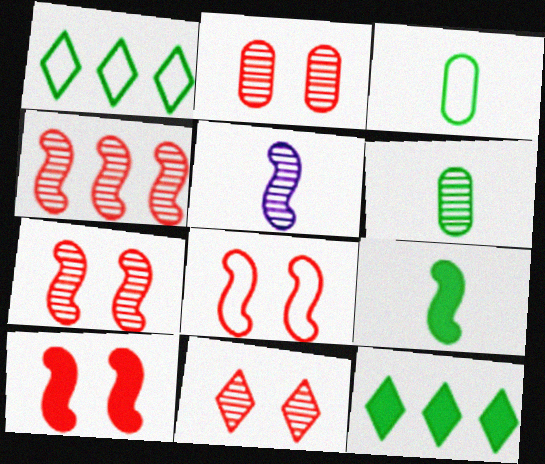[[2, 7, 11], 
[7, 8, 10]]